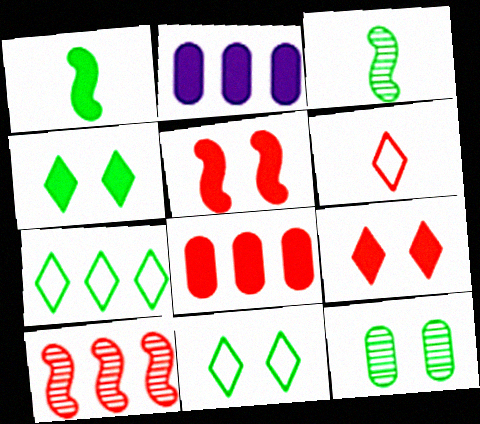[[1, 2, 9], 
[1, 7, 12], 
[2, 7, 10]]